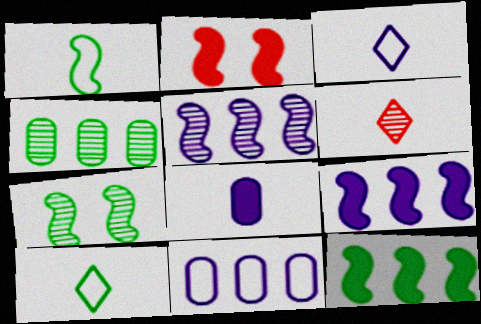[[1, 2, 5], 
[1, 6, 8], 
[1, 7, 12], 
[2, 3, 4]]